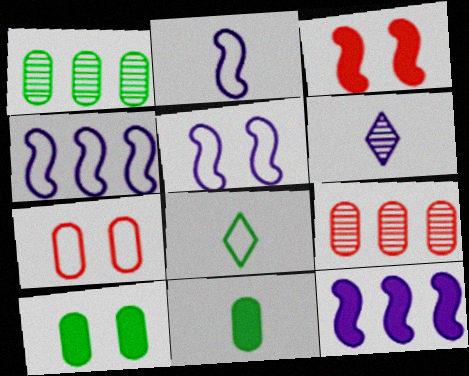[[2, 4, 5], 
[4, 7, 8]]